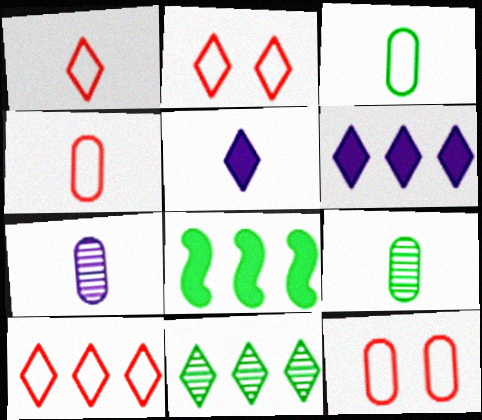[[1, 2, 10], 
[2, 5, 11], 
[2, 7, 8], 
[6, 10, 11]]